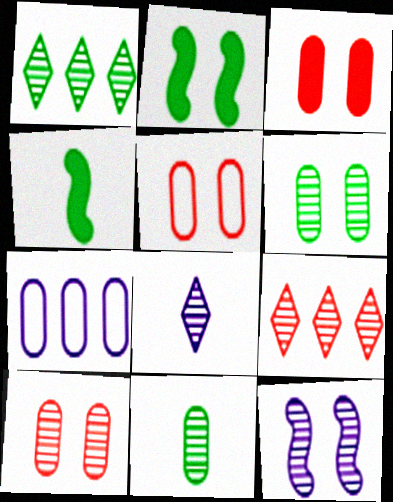[[3, 5, 10], 
[3, 7, 11], 
[9, 11, 12]]